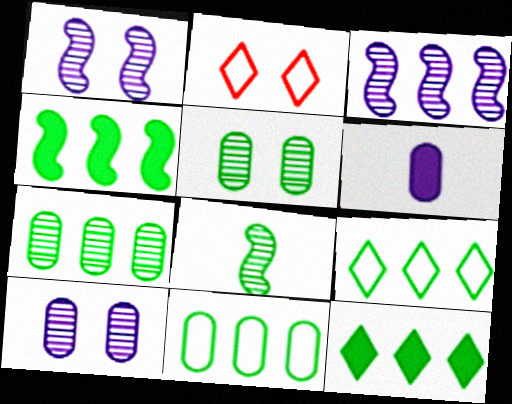[[4, 7, 9]]